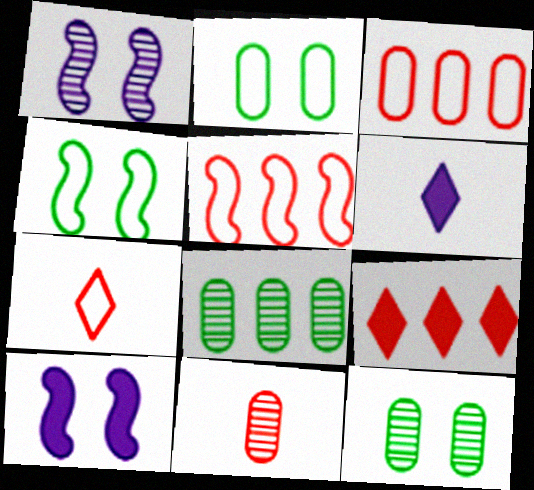[[5, 6, 12], 
[7, 8, 10]]